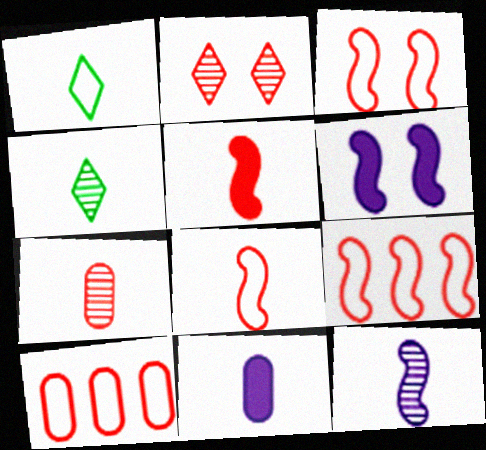[[2, 5, 10], 
[3, 8, 9], 
[4, 6, 10], 
[4, 7, 12], 
[4, 8, 11]]